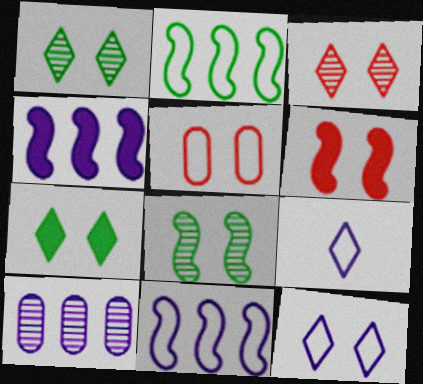[[2, 5, 9], 
[3, 5, 6], 
[3, 7, 12]]